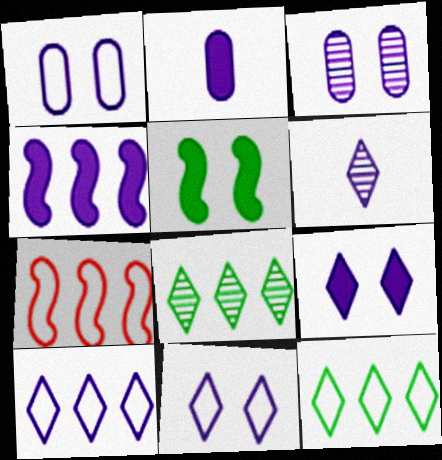[[1, 4, 6], 
[2, 4, 9], 
[6, 9, 10]]